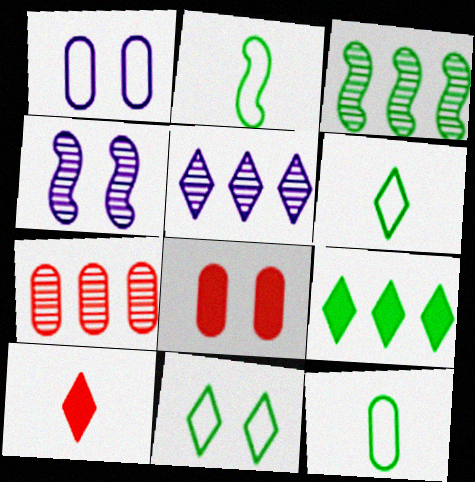[[1, 3, 10], 
[2, 5, 8], 
[2, 6, 12], 
[3, 5, 7], 
[4, 8, 11], 
[5, 10, 11]]